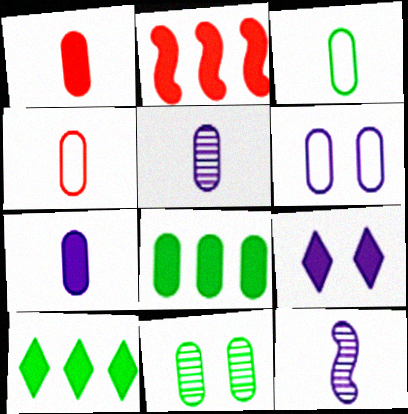[[1, 3, 5], 
[3, 8, 11]]